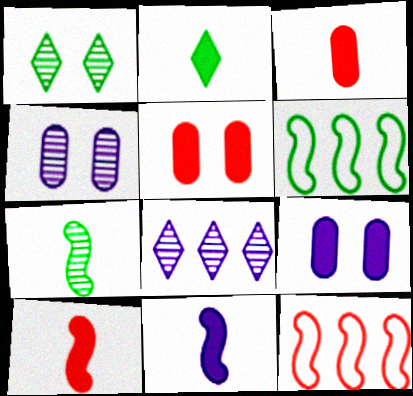[[2, 3, 11], 
[2, 4, 12]]